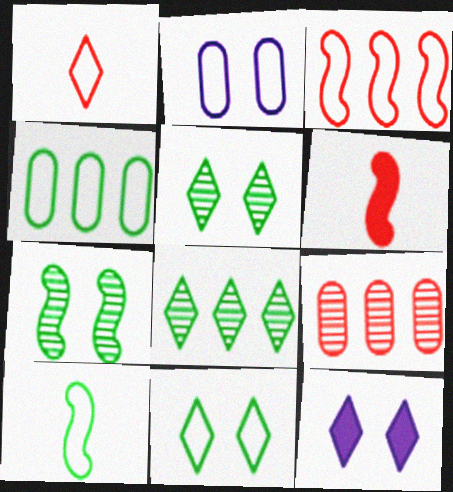[[1, 8, 12], 
[2, 6, 8], 
[4, 10, 11], 
[9, 10, 12]]